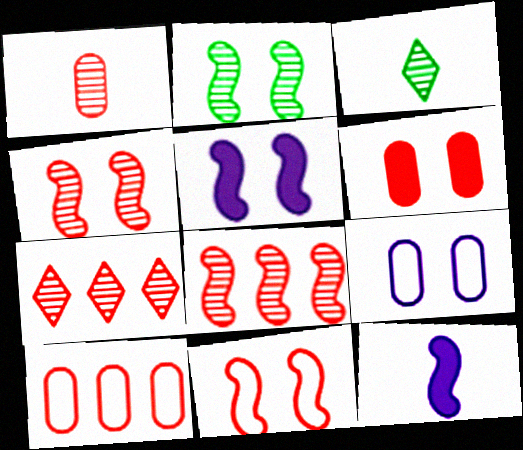[[1, 4, 7], 
[1, 6, 10], 
[2, 5, 11], 
[3, 5, 10]]